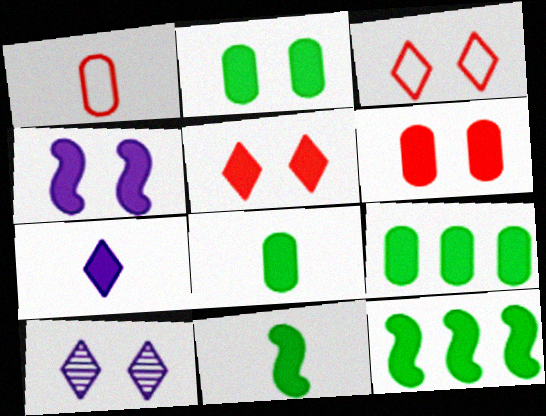[[1, 10, 12], 
[2, 4, 5], 
[2, 8, 9], 
[6, 7, 12]]